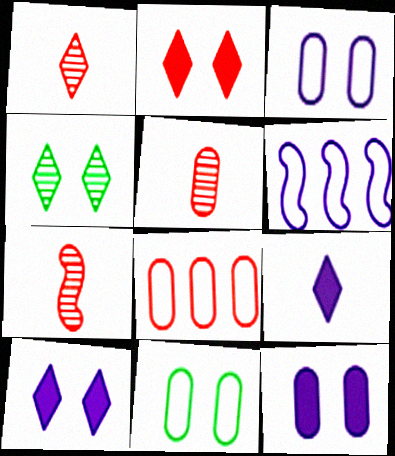[[1, 5, 7], 
[2, 7, 8]]